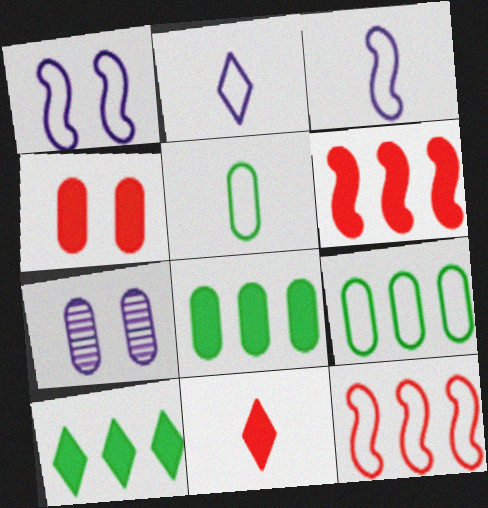[[4, 6, 11]]